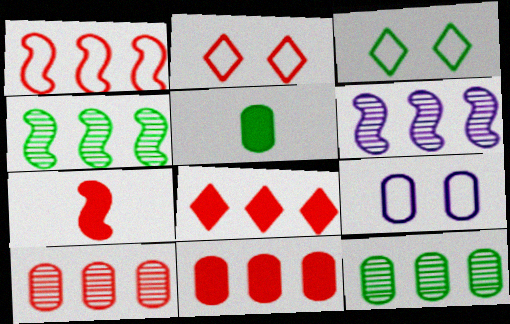[[1, 8, 10], 
[2, 5, 6], 
[2, 7, 10], 
[3, 4, 5], 
[5, 9, 10]]